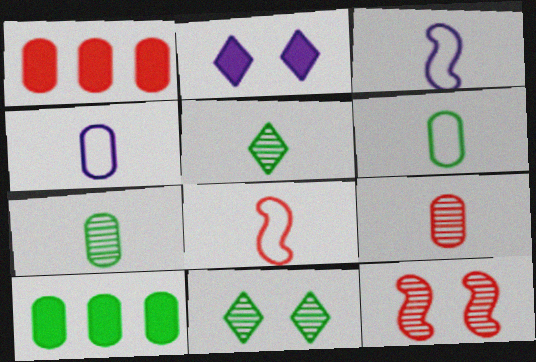[[1, 3, 11]]